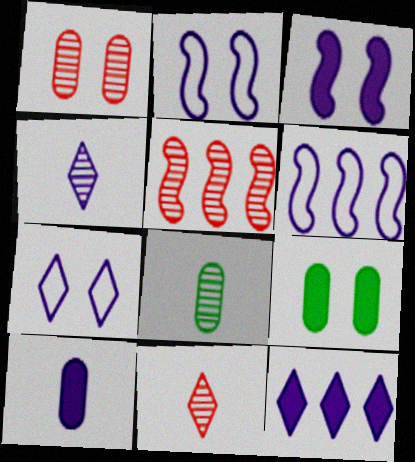[[1, 5, 11], 
[3, 10, 12], 
[4, 7, 12], 
[6, 9, 11]]